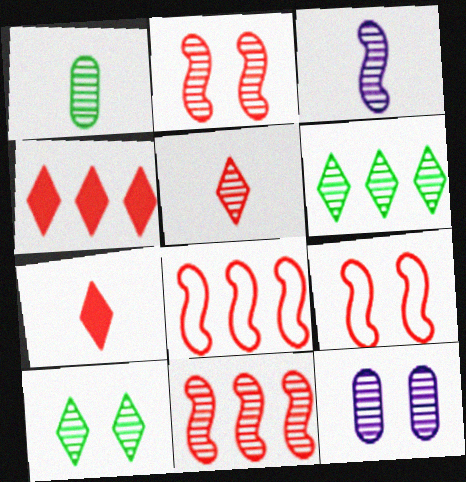[[1, 3, 5], 
[2, 10, 12]]